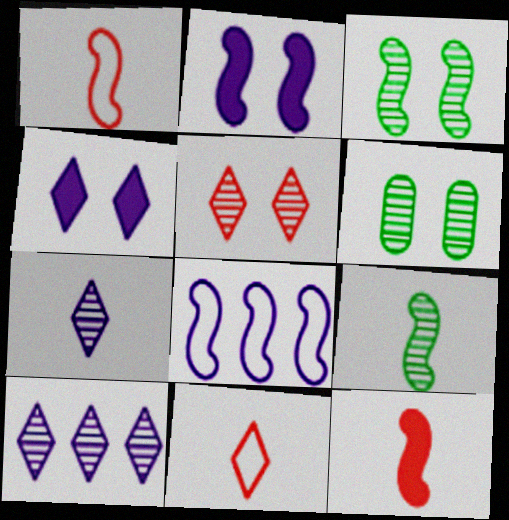[[3, 8, 12]]